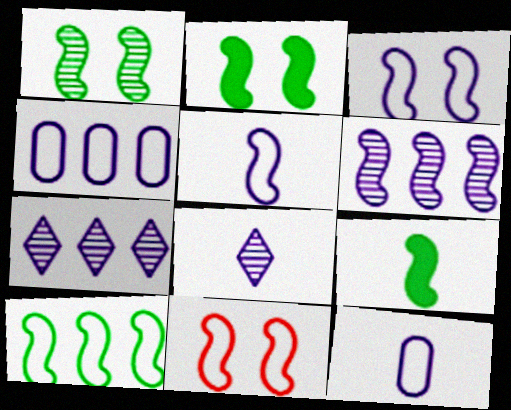[[1, 9, 10], 
[5, 10, 11], 
[6, 9, 11]]